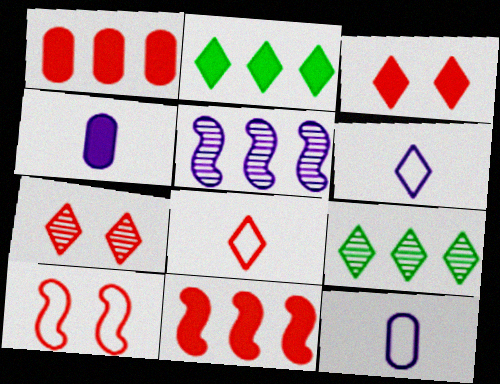[[2, 6, 7], 
[3, 6, 9], 
[4, 9, 10]]